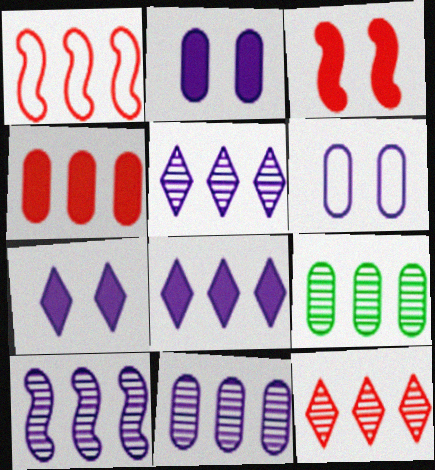[[1, 4, 12], 
[1, 8, 9], 
[5, 10, 11], 
[9, 10, 12]]